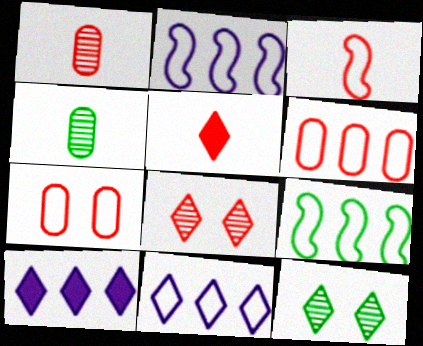[[1, 3, 5], 
[5, 11, 12], 
[6, 9, 11]]